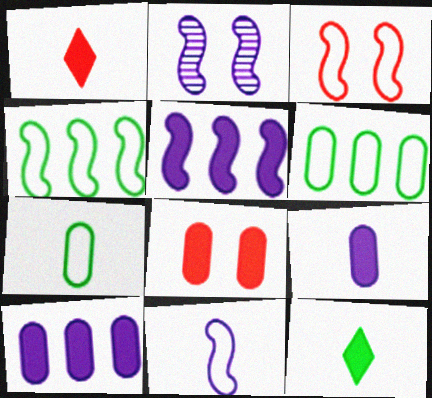[[1, 2, 6], 
[2, 5, 11], 
[3, 4, 11], 
[5, 8, 12]]